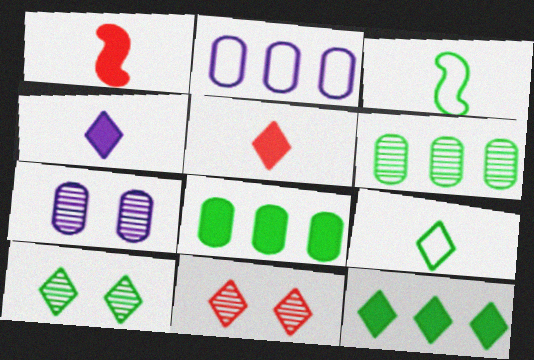[[1, 2, 10], 
[3, 8, 10], 
[9, 10, 12]]